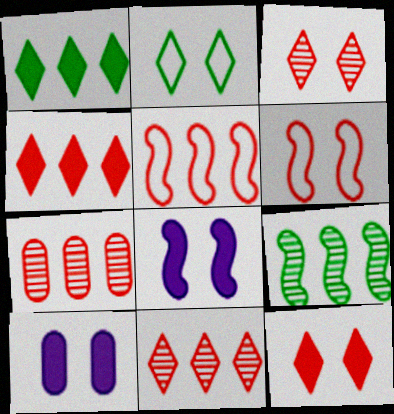[[4, 5, 7]]